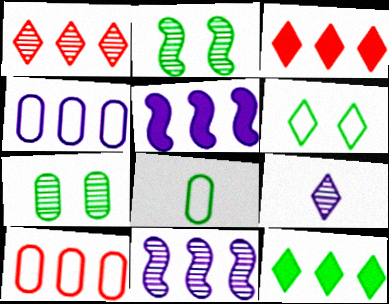[[2, 8, 12], 
[3, 6, 9], 
[10, 11, 12]]